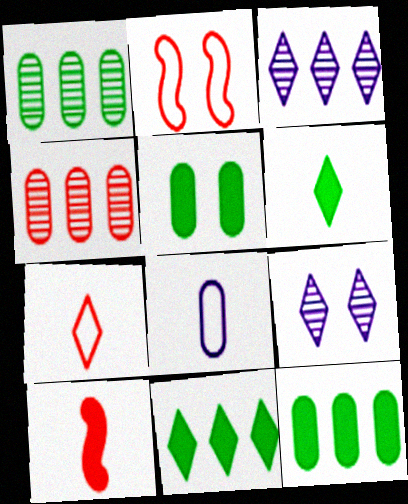[[2, 5, 9], 
[4, 5, 8], 
[7, 9, 11]]